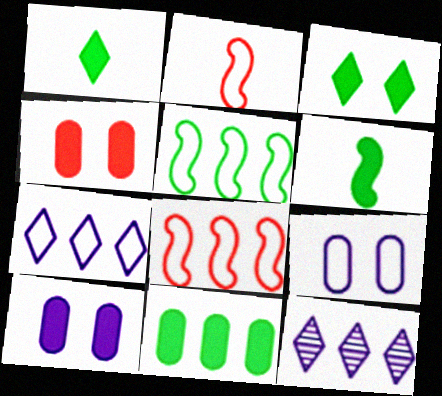[[3, 6, 11], 
[8, 11, 12]]